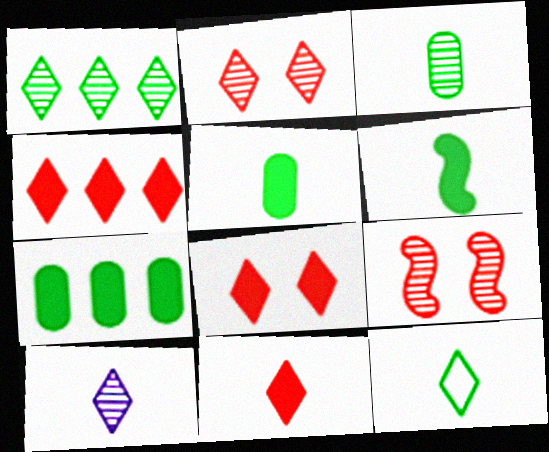[[1, 2, 10], 
[3, 6, 12], 
[4, 8, 11], 
[10, 11, 12]]